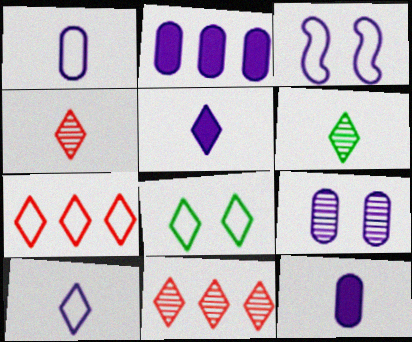[[1, 2, 9], 
[5, 8, 11], 
[7, 8, 10]]